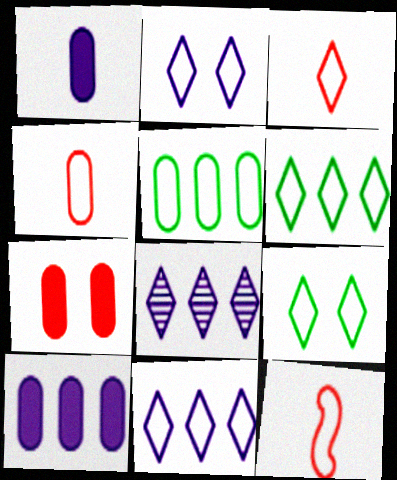[[2, 3, 6], 
[2, 5, 12], 
[3, 4, 12], 
[3, 9, 11]]